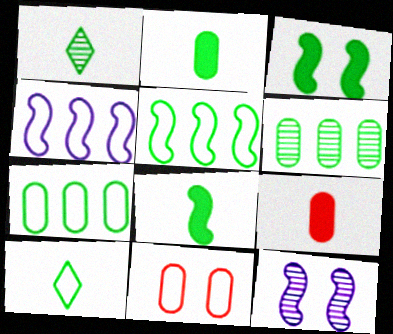[[1, 3, 7], 
[3, 6, 10], 
[4, 10, 11]]